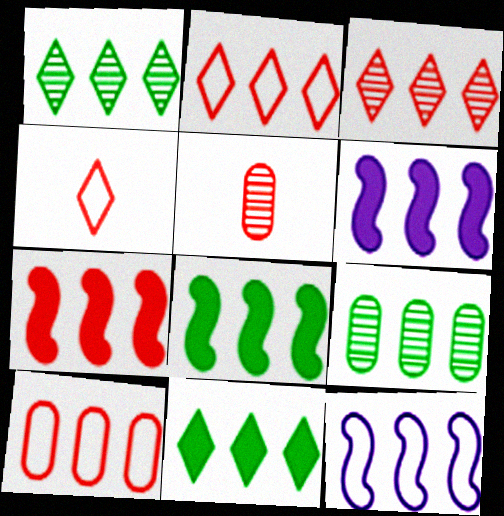[[1, 6, 10], 
[2, 6, 9], 
[3, 7, 10], 
[6, 7, 8]]